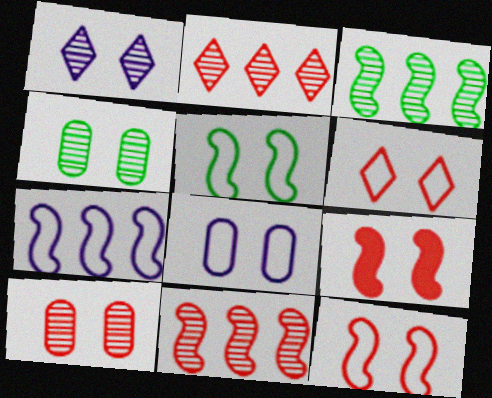[[5, 6, 8], 
[6, 9, 10]]